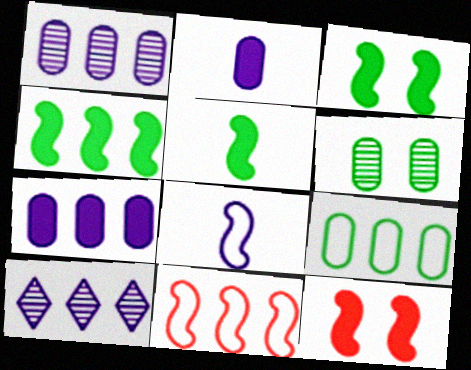[[3, 4, 5]]